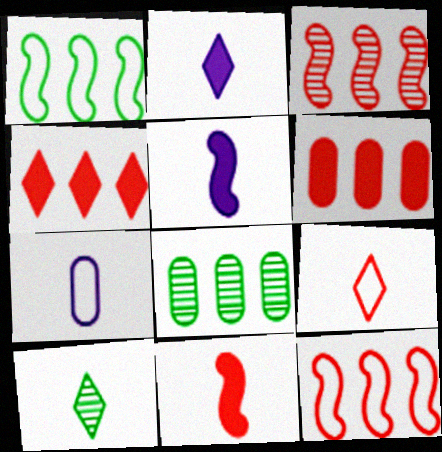[[2, 9, 10], 
[7, 10, 11]]